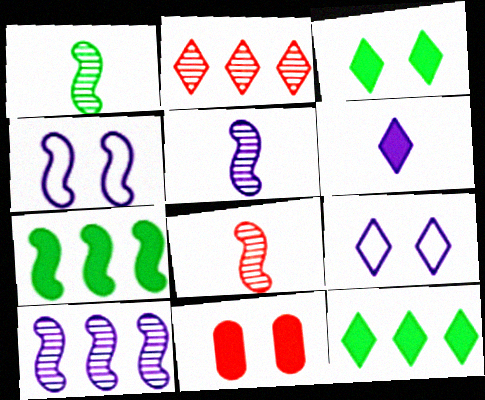[[1, 5, 8], 
[4, 7, 8], 
[6, 7, 11]]